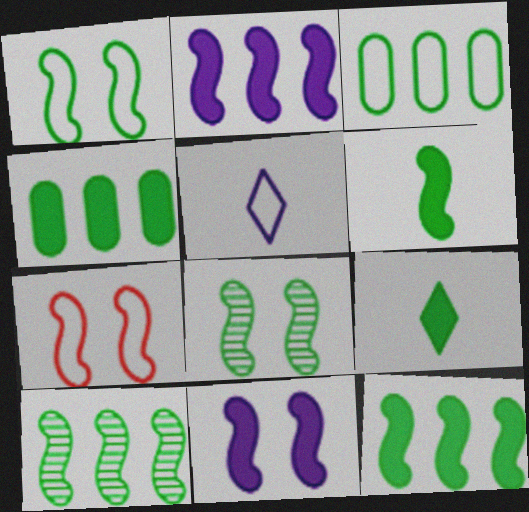[[1, 6, 10], 
[3, 5, 7], 
[3, 8, 9], 
[7, 8, 11]]